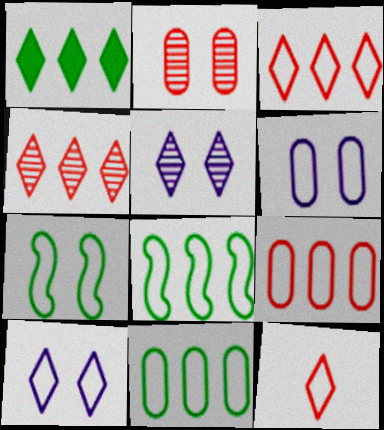[[1, 5, 12], 
[6, 8, 12]]